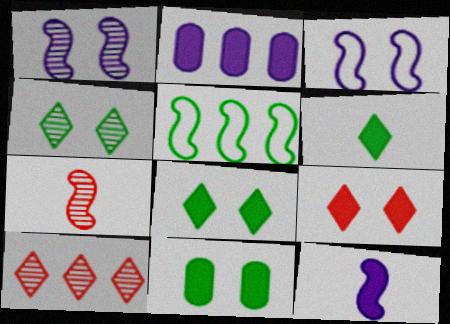[[2, 5, 10]]